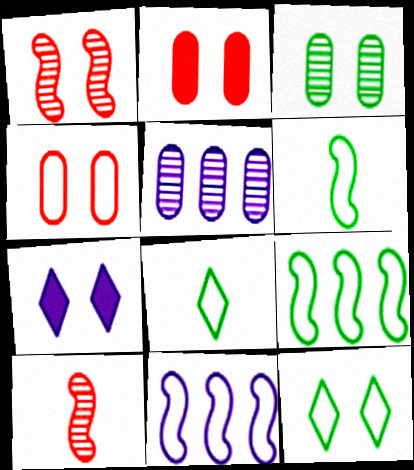[[4, 8, 11]]